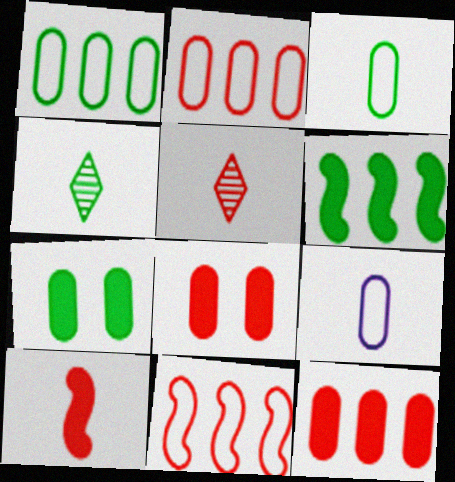[[4, 9, 10], 
[5, 8, 11]]